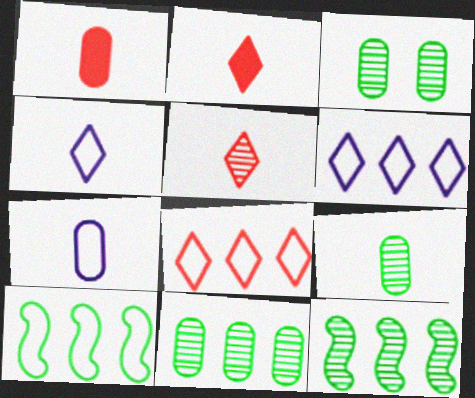[[1, 7, 9], 
[3, 9, 11]]